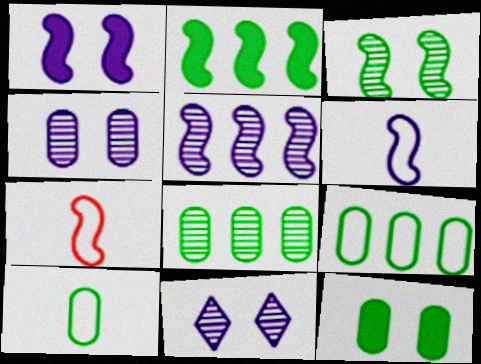[[1, 5, 6], 
[8, 10, 12]]